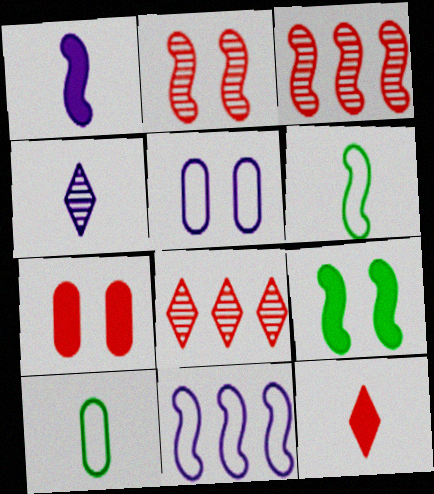[]